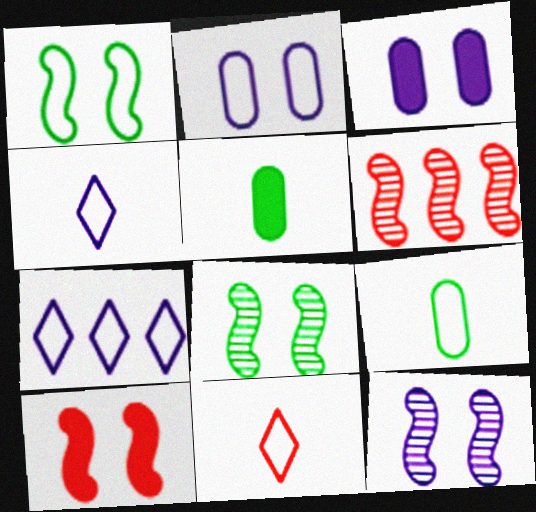[[1, 10, 12]]